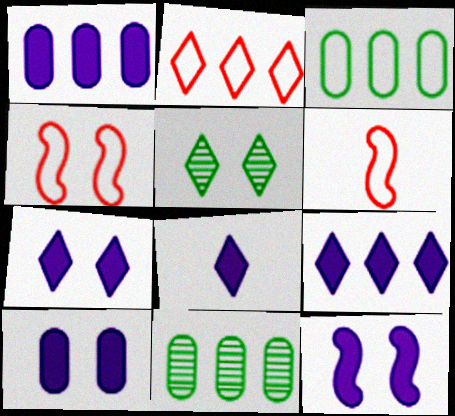[[1, 5, 6], 
[1, 8, 12], 
[2, 5, 8], 
[4, 5, 10], 
[4, 8, 11], 
[6, 7, 11], 
[7, 8, 9], 
[7, 10, 12]]